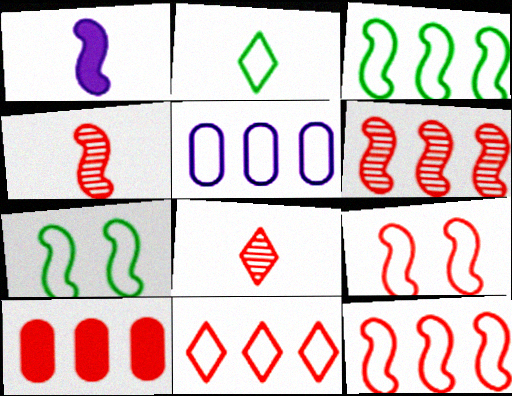[[1, 6, 7], 
[2, 5, 9], 
[3, 5, 11], 
[6, 10, 11], 
[8, 9, 10]]